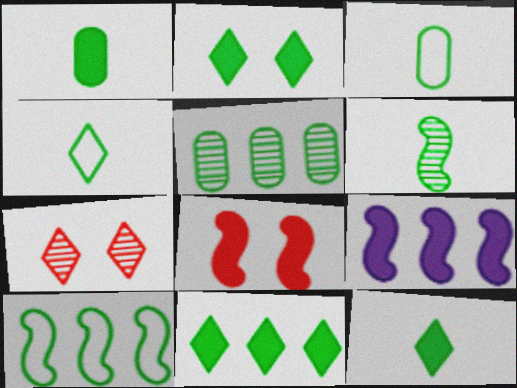[[1, 4, 6], 
[2, 11, 12], 
[3, 6, 12], 
[3, 7, 9], 
[5, 10, 11]]